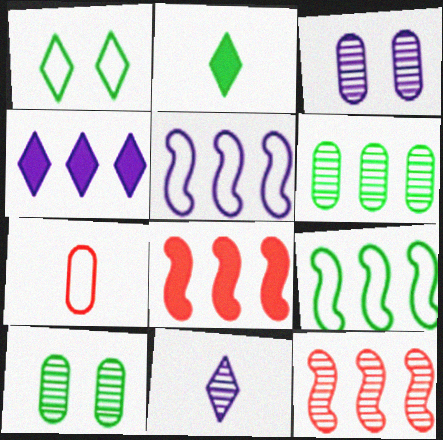[[1, 5, 7], 
[2, 9, 10], 
[10, 11, 12]]